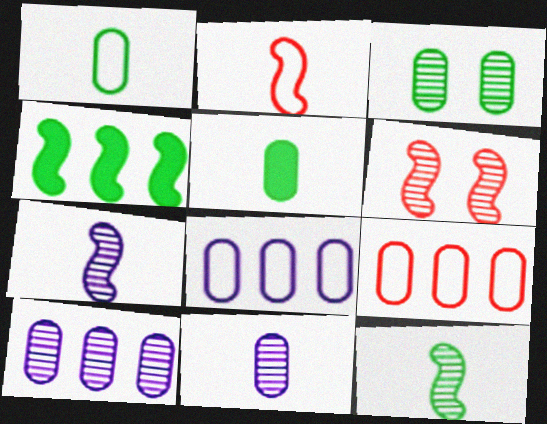[]